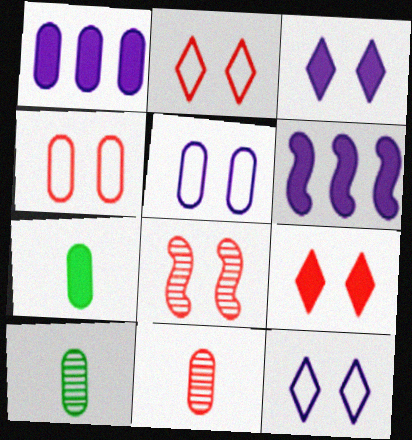[[1, 4, 10], 
[2, 6, 10], 
[4, 8, 9], 
[6, 7, 9]]